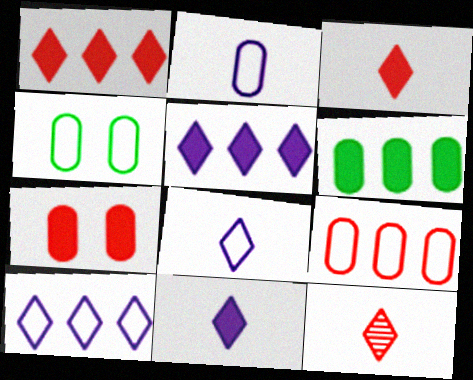[[2, 4, 9]]